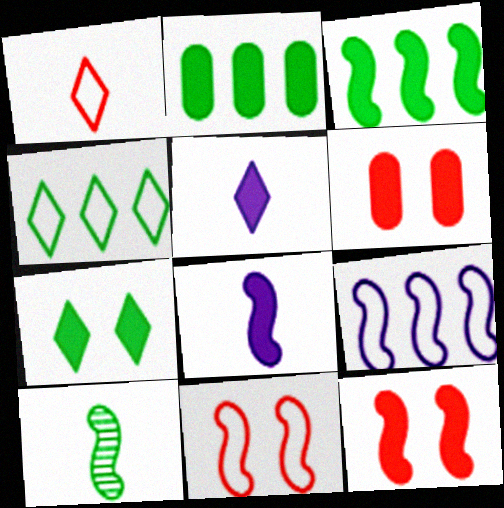[[2, 5, 12], 
[3, 5, 6], 
[3, 8, 12], 
[9, 10, 12]]